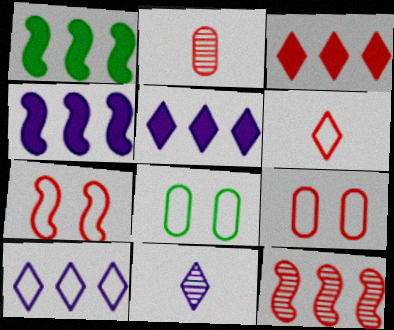[[1, 9, 11], 
[2, 3, 7]]